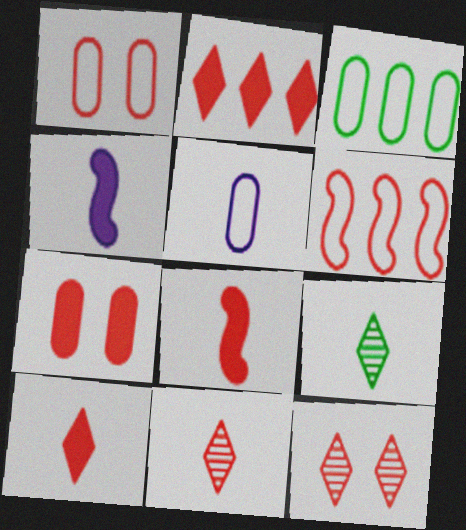[[1, 3, 5], 
[2, 7, 8], 
[3, 4, 12], 
[5, 8, 9], 
[6, 7, 11]]